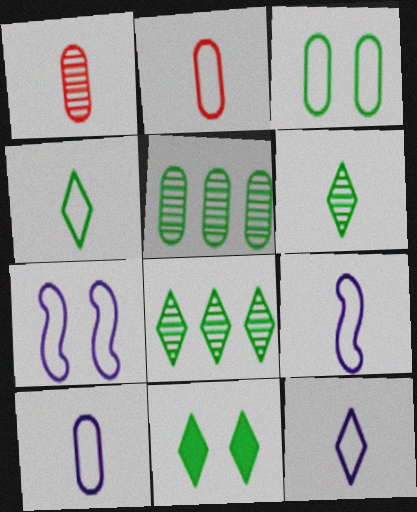[[2, 4, 9], 
[4, 8, 11], 
[9, 10, 12]]